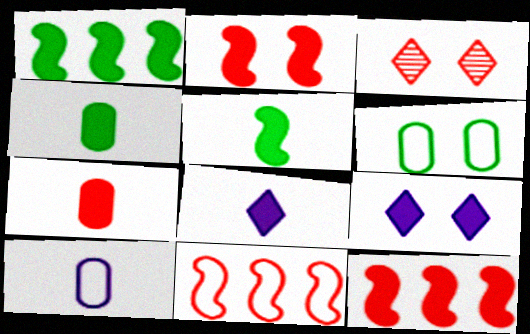[[1, 3, 10], 
[1, 7, 9], 
[3, 7, 11], 
[4, 9, 12], 
[5, 7, 8]]